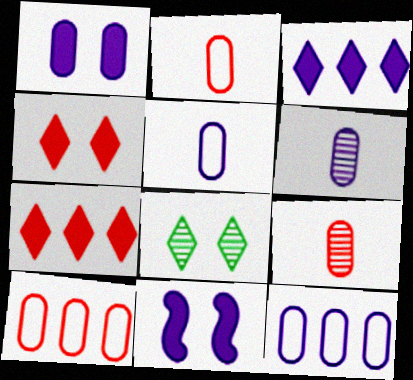[[1, 6, 12]]